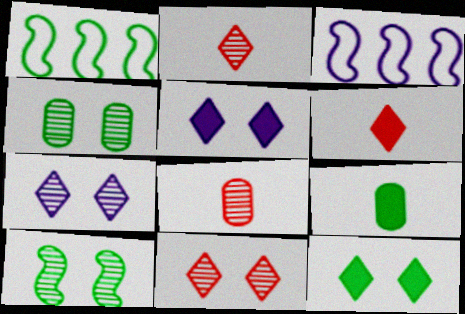[[1, 5, 8], 
[3, 4, 6], 
[3, 8, 12], 
[3, 9, 11]]